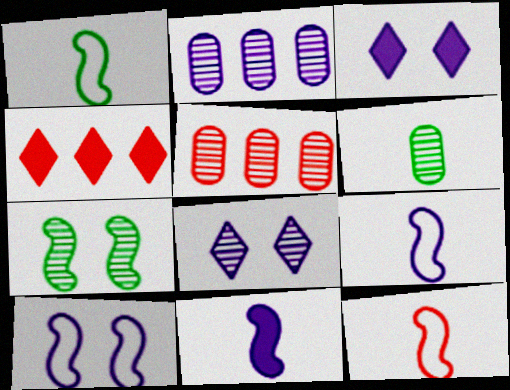[[1, 3, 5], 
[1, 9, 12], 
[2, 3, 9], 
[4, 6, 10]]